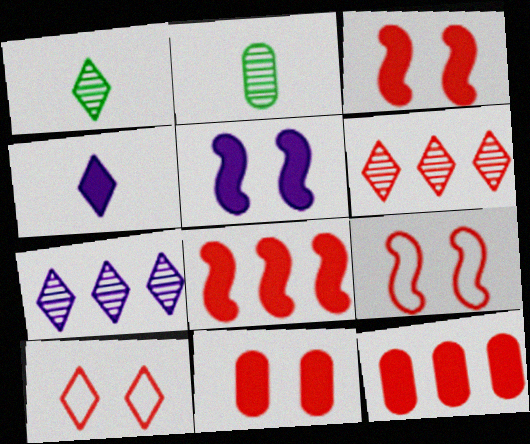[]